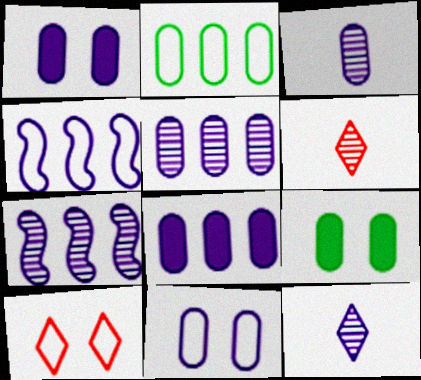[[1, 4, 12], 
[3, 8, 11], 
[4, 6, 9]]